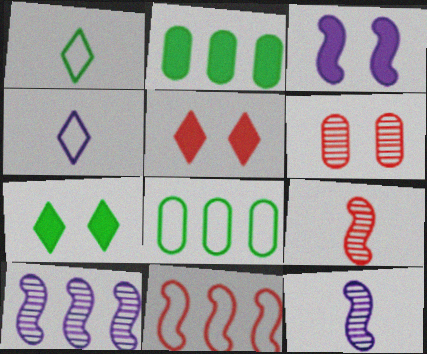[[5, 8, 12]]